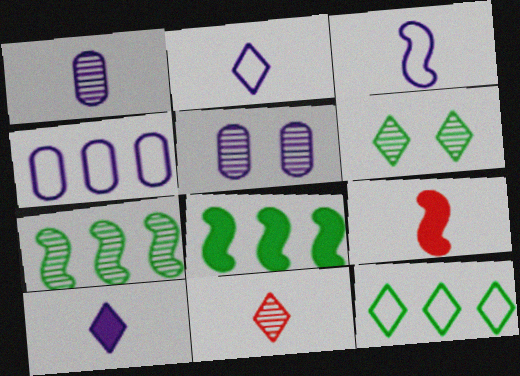[[1, 3, 10], 
[4, 6, 9], 
[5, 7, 11], 
[5, 9, 12]]